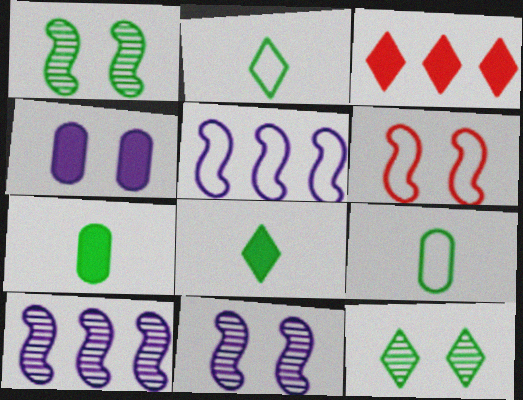[[3, 9, 11], 
[4, 6, 12]]